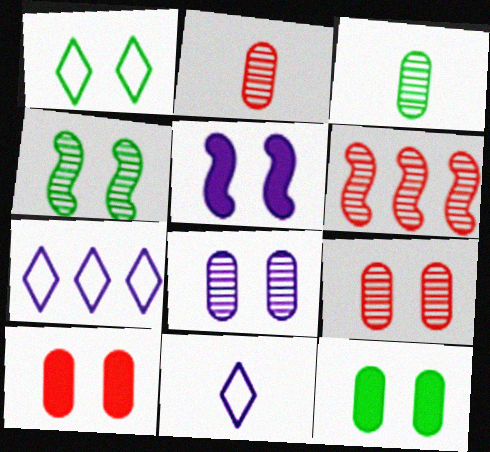[[1, 4, 12], 
[1, 5, 9], 
[6, 11, 12]]